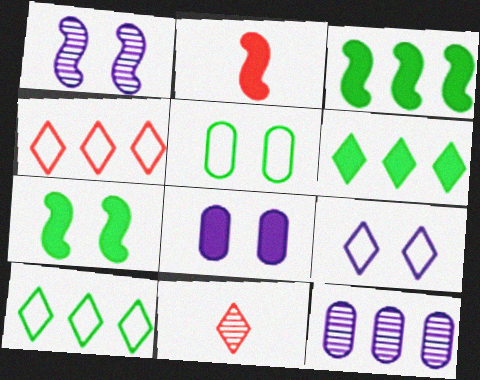[[1, 8, 9], 
[2, 6, 8], 
[3, 4, 12], 
[6, 9, 11]]